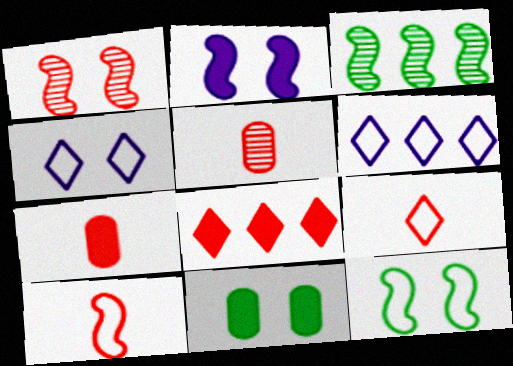[[1, 2, 12], 
[1, 4, 11], 
[2, 3, 10], 
[3, 4, 7]]